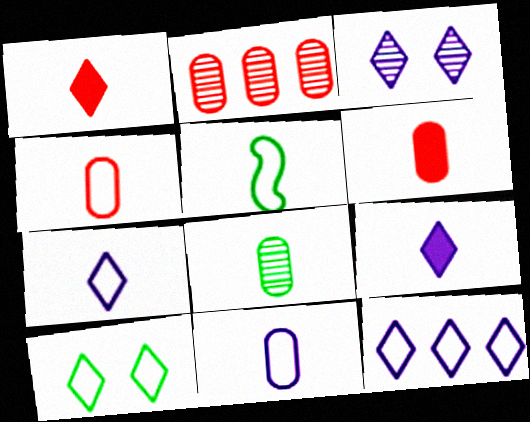[[3, 9, 12], 
[4, 5, 7], 
[6, 8, 11]]